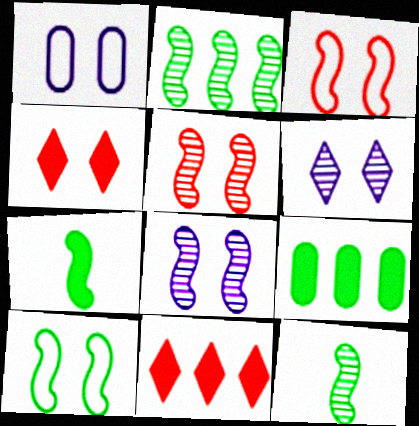[[1, 11, 12], 
[2, 7, 10]]